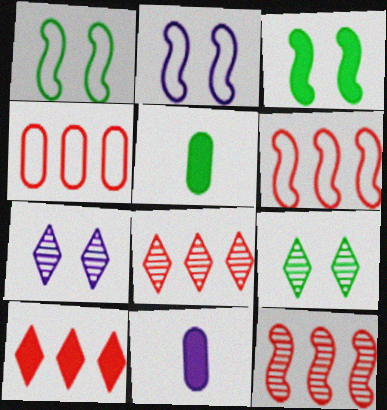[[1, 8, 11], 
[2, 5, 8], 
[3, 10, 11], 
[4, 10, 12], 
[5, 6, 7], 
[6, 9, 11]]